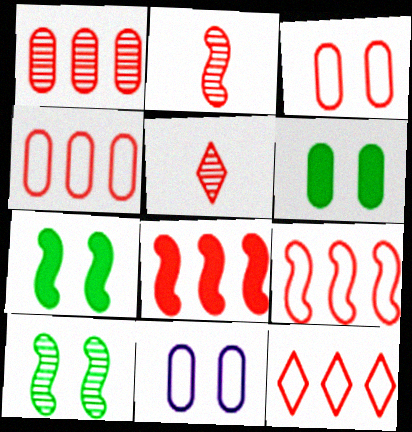[[1, 8, 12], 
[3, 5, 8], 
[4, 9, 12]]